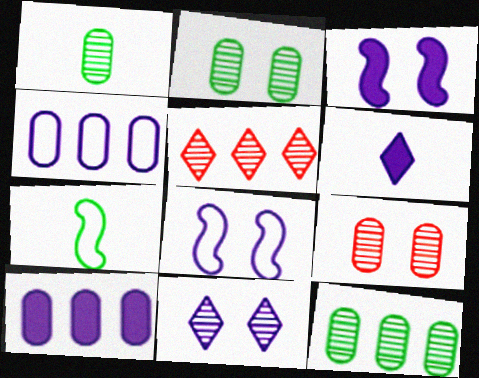[[1, 2, 12], 
[3, 6, 10]]